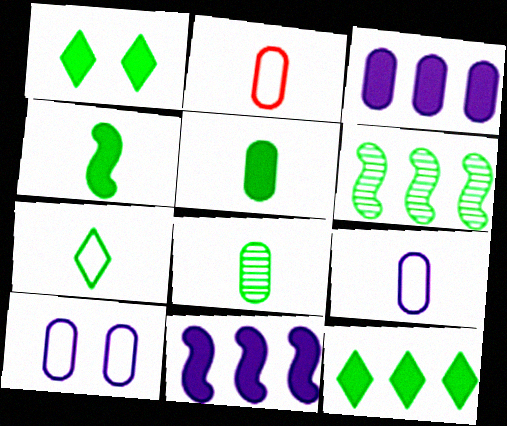[[4, 7, 8]]